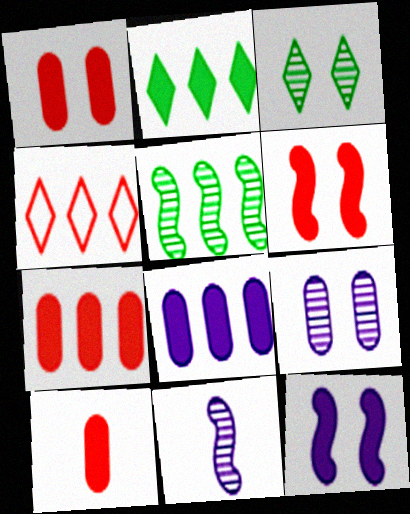[[1, 7, 10], 
[2, 10, 12], 
[4, 5, 8]]